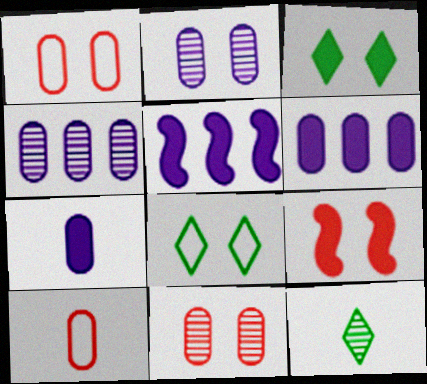[[1, 5, 12], 
[2, 8, 9]]